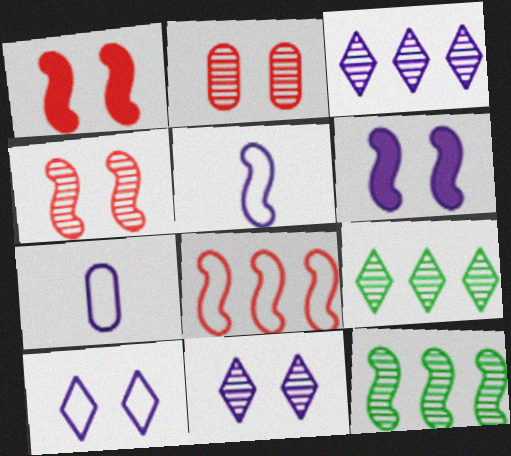[[1, 5, 12], 
[1, 7, 9], 
[3, 6, 7]]